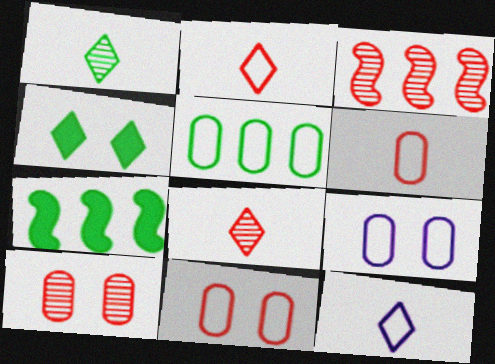[[3, 8, 10], 
[5, 6, 9], 
[7, 8, 9], 
[7, 10, 12]]